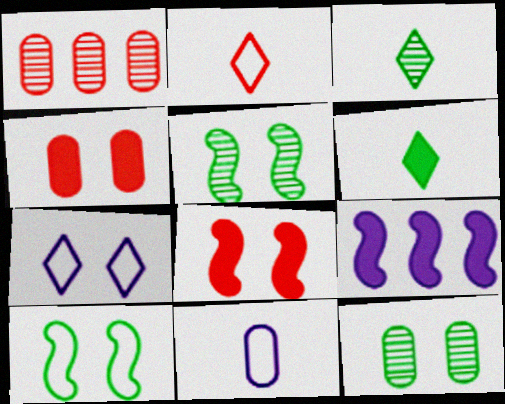[[1, 2, 8], 
[2, 9, 12], 
[4, 5, 7], 
[4, 6, 9], 
[7, 8, 12]]